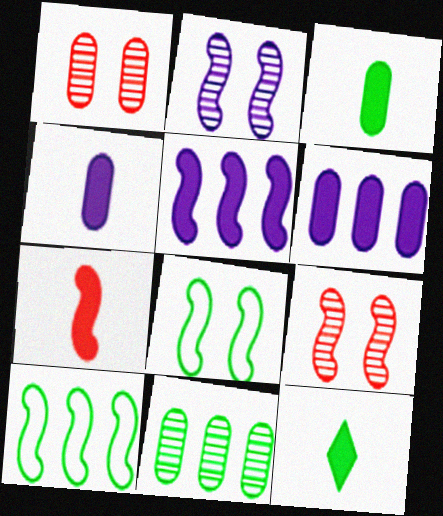[[2, 7, 10], 
[4, 7, 12], 
[8, 11, 12]]